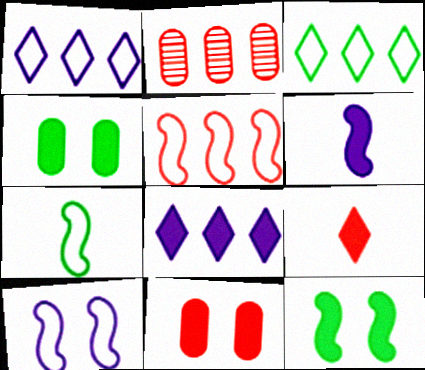[[5, 7, 10]]